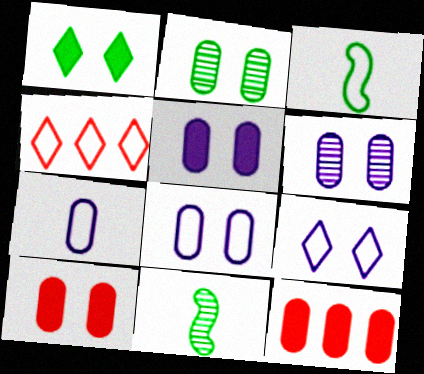[[2, 7, 12], 
[2, 8, 10], 
[3, 4, 8], 
[4, 5, 11], 
[5, 6, 8], 
[9, 11, 12]]